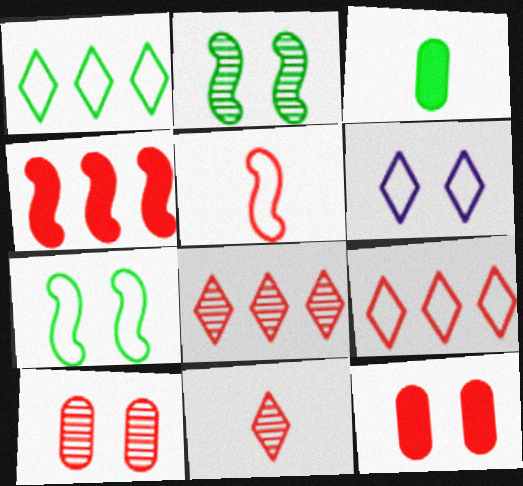[[1, 2, 3], 
[2, 6, 12], 
[5, 8, 12]]